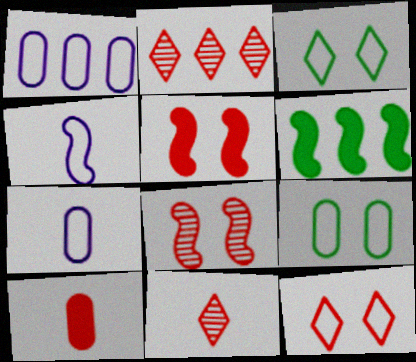[[1, 2, 6], 
[4, 6, 8]]